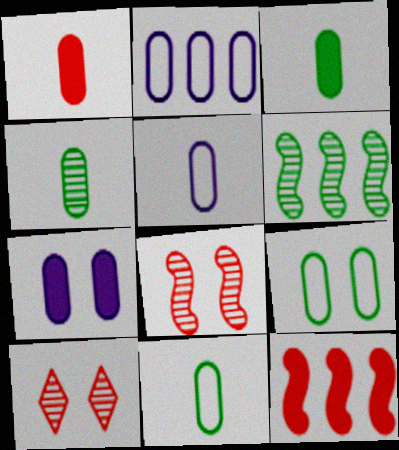[[1, 4, 5], 
[3, 4, 11]]